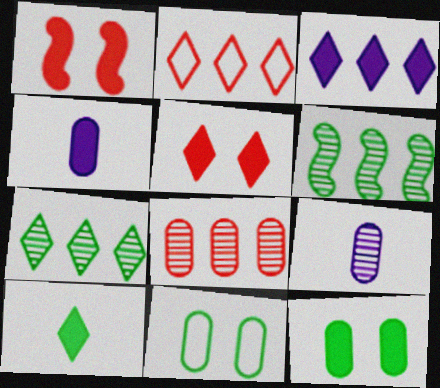[[2, 3, 7], 
[3, 5, 10], 
[4, 8, 11], 
[6, 10, 11]]